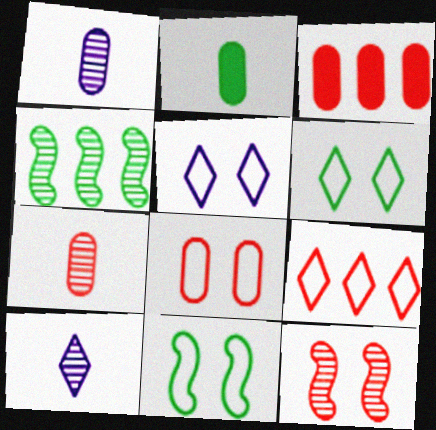[[2, 4, 6], 
[3, 7, 8], 
[3, 10, 11], 
[5, 8, 11]]